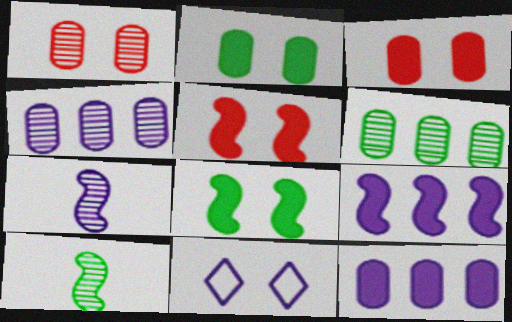[[1, 8, 11], 
[7, 11, 12]]